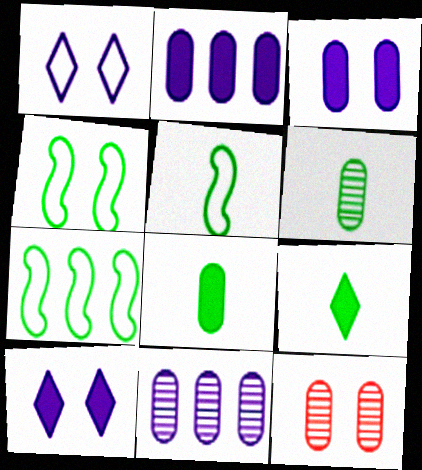[[4, 5, 7], 
[4, 10, 12], 
[5, 6, 9], 
[6, 11, 12]]